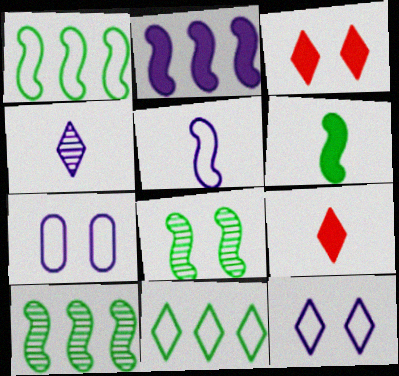[[1, 6, 8], 
[2, 4, 7], 
[3, 4, 11], 
[3, 7, 8], 
[7, 9, 10]]